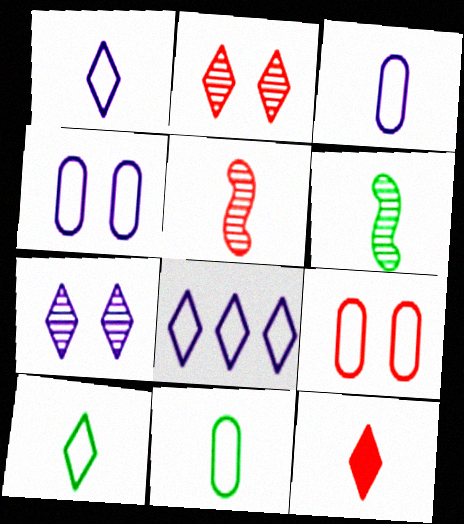[[3, 6, 12]]